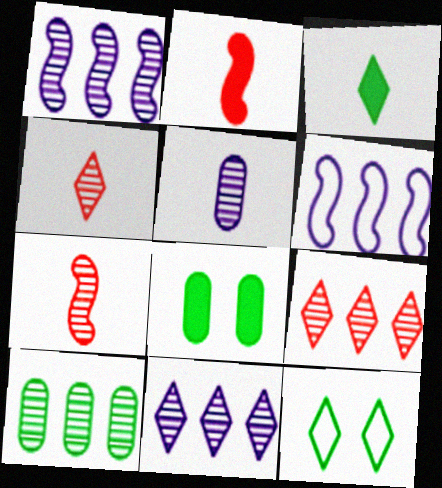[[1, 9, 10], 
[4, 6, 8]]